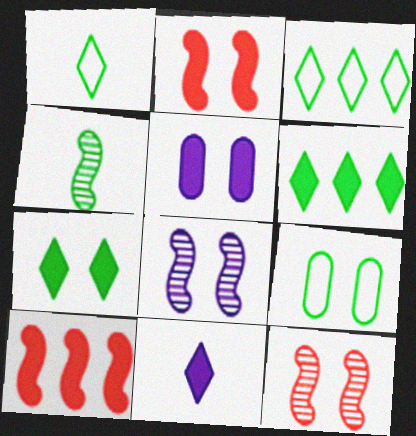[[2, 5, 7], 
[4, 6, 9]]